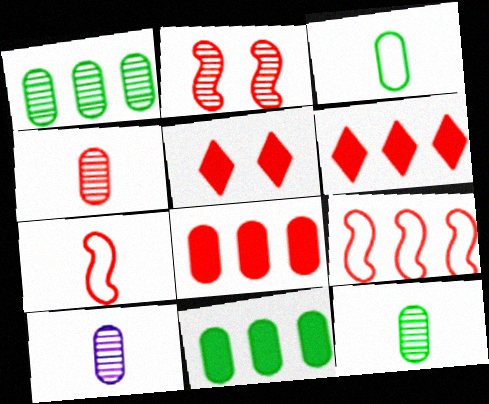[[4, 5, 9], 
[4, 10, 12]]